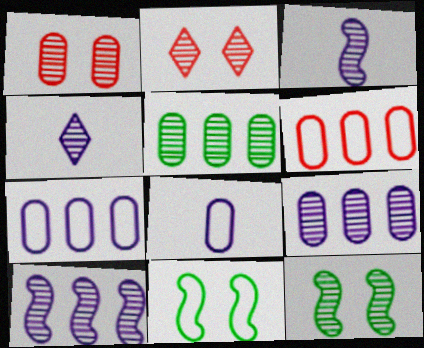[[2, 3, 5]]